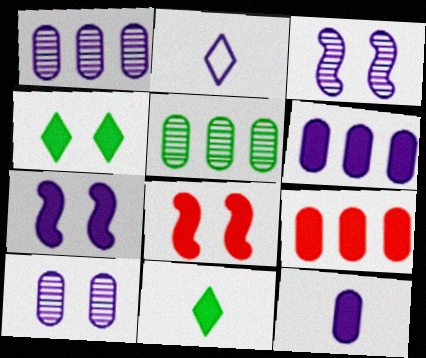[[1, 2, 7], 
[2, 3, 6], 
[2, 5, 8], 
[6, 8, 11], 
[7, 9, 11]]